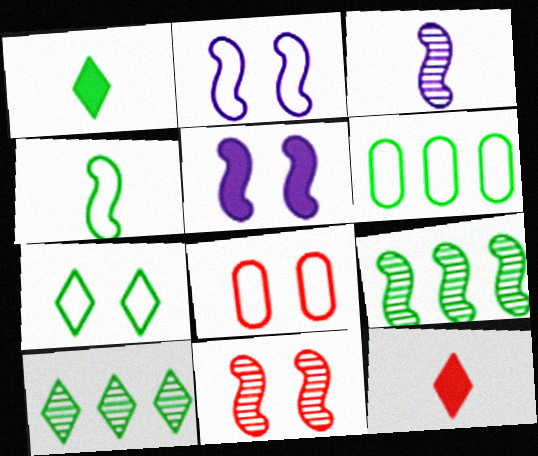[[1, 7, 10], 
[2, 7, 8], 
[3, 9, 11], 
[4, 6, 7]]